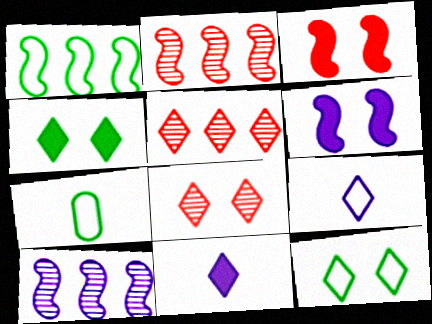[[1, 7, 12], 
[4, 5, 9], 
[5, 6, 7], 
[5, 11, 12]]